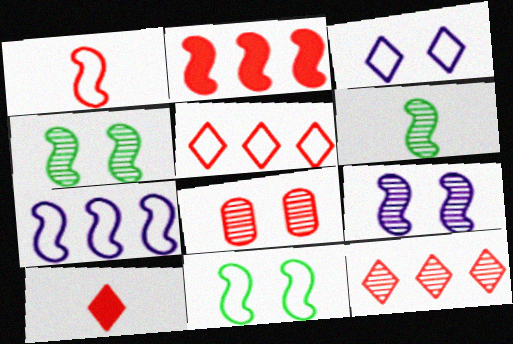[[1, 7, 11]]